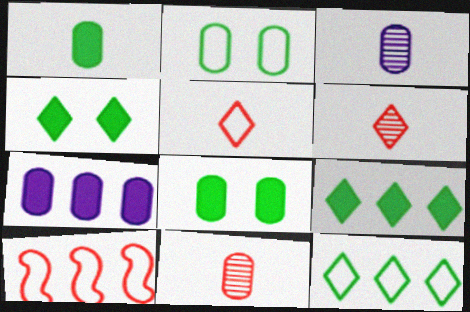[[2, 7, 11], 
[3, 4, 10]]